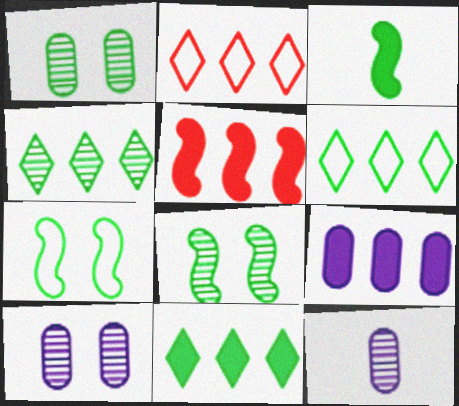[[1, 3, 6], 
[2, 3, 10], 
[4, 6, 11], 
[5, 9, 11]]